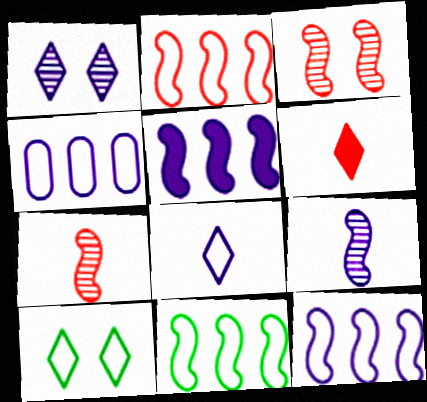[[2, 11, 12]]